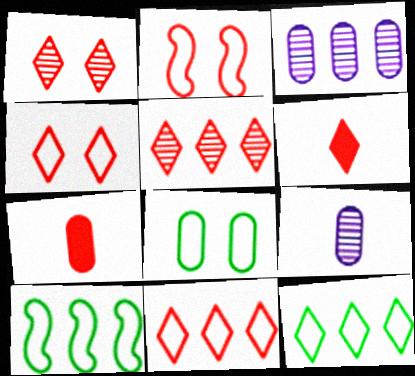[[1, 6, 11], 
[2, 5, 7], 
[3, 7, 8], 
[4, 5, 6]]